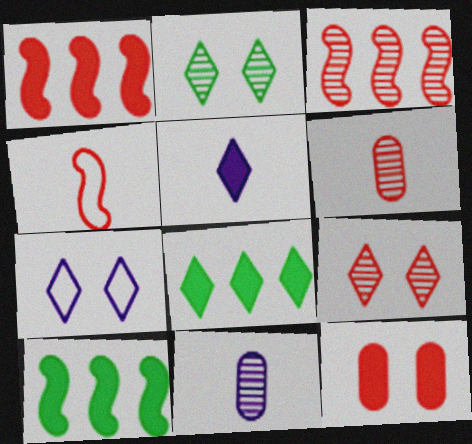[[2, 3, 11], 
[3, 6, 9], 
[5, 10, 12], 
[6, 7, 10]]